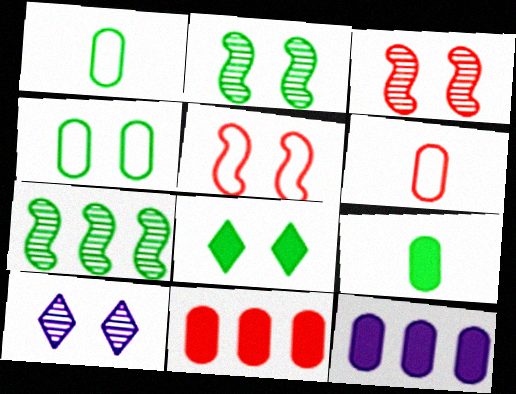[[1, 7, 8], 
[2, 4, 8]]